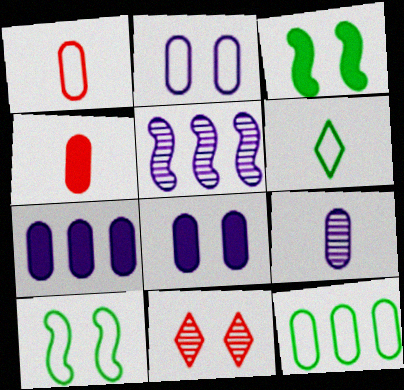[[1, 2, 12], 
[2, 3, 11], 
[2, 7, 9], 
[6, 10, 12], 
[8, 10, 11]]